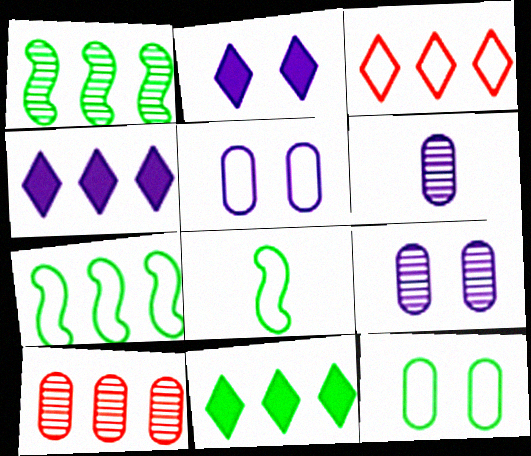[[2, 8, 10], 
[3, 5, 8], 
[4, 7, 10]]